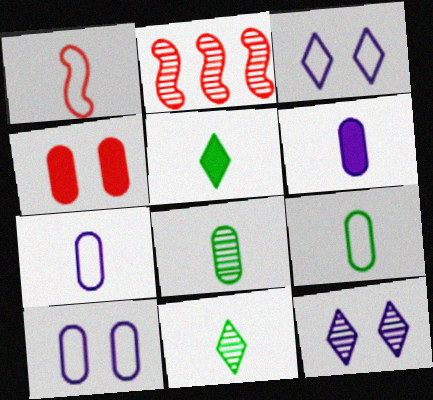[[1, 6, 11], 
[2, 5, 10], 
[2, 8, 12]]